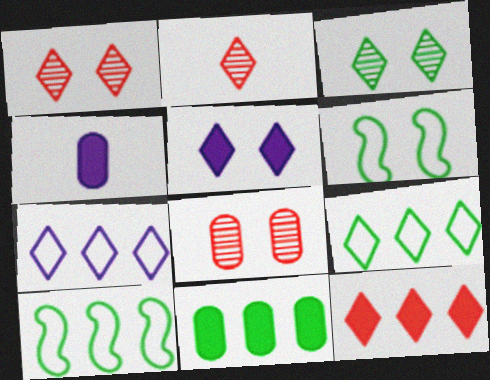[[1, 4, 10], 
[2, 5, 9], 
[5, 6, 8]]